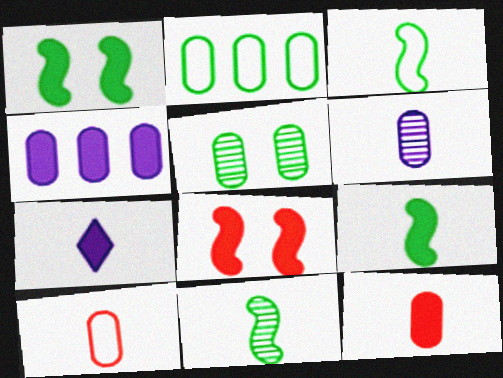[[3, 9, 11], 
[4, 5, 10], 
[7, 9, 12], 
[7, 10, 11]]